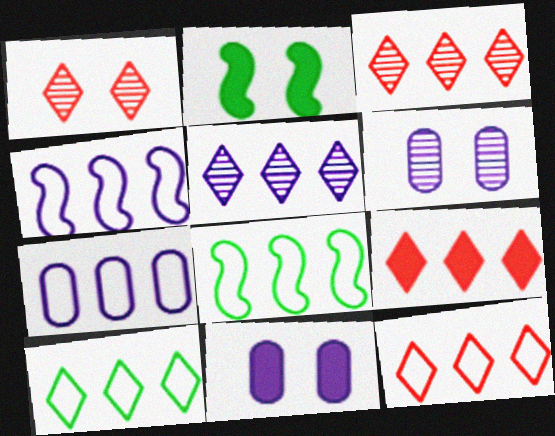[[3, 9, 12], 
[5, 9, 10], 
[7, 8, 12]]